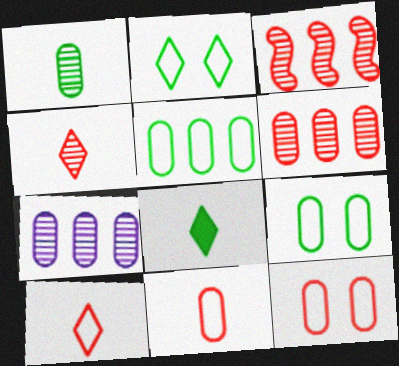[]